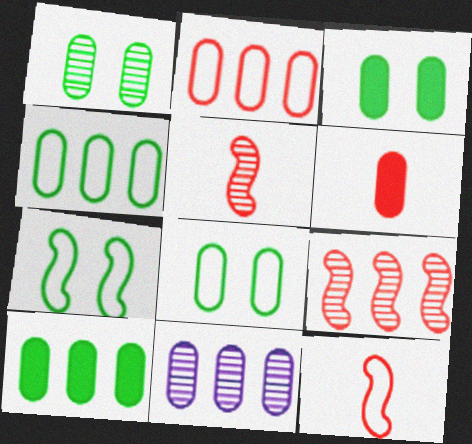[[1, 3, 8], 
[2, 10, 11], 
[6, 8, 11]]